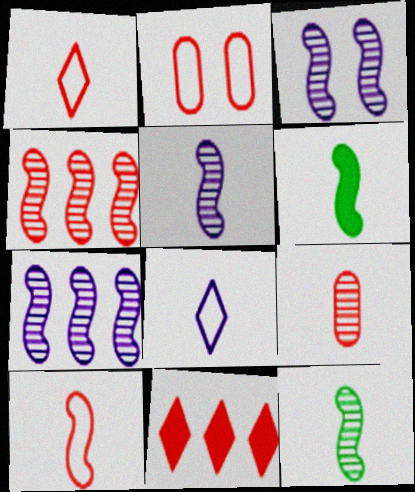[[3, 4, 12], 
[3, 5, 7], 
[5, 6, 10], 
[6, 8, 9]]